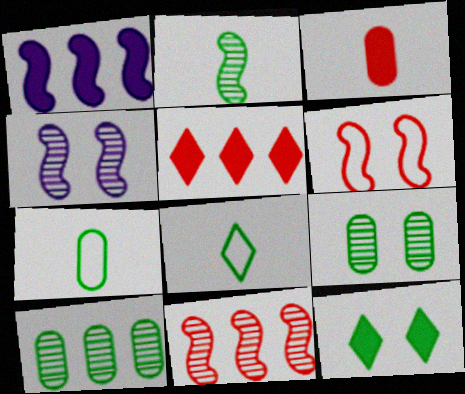[[1, 2, 6], 
[1, 3, 12], 
[2, 4, 11], 
[4, 5, 7]]